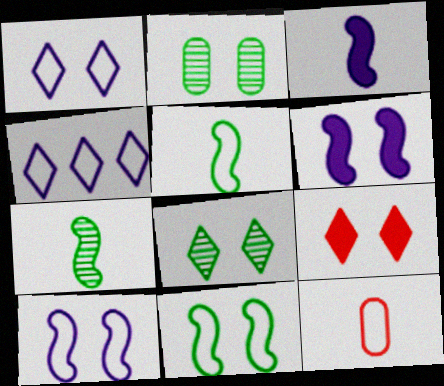[[1, 8, 9], 
[2, 9, 10], 
[4, 11, 12]]